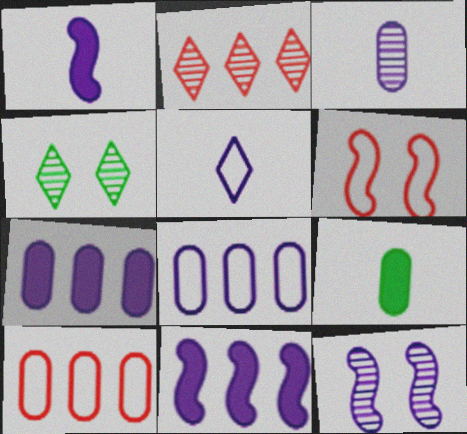[[1, 3, 5], 
[1, 4, 10], 
[5, 7, 12]]